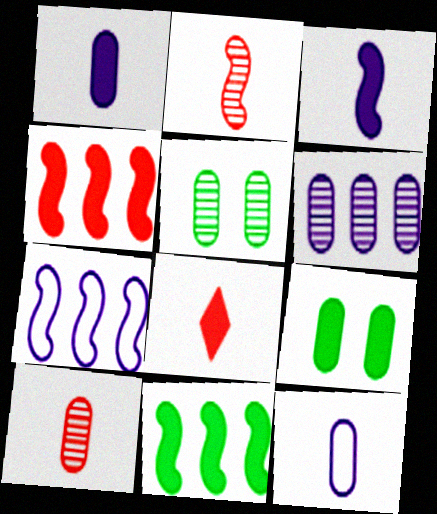[[5, 6, 10], 
[5, 7, 8]]